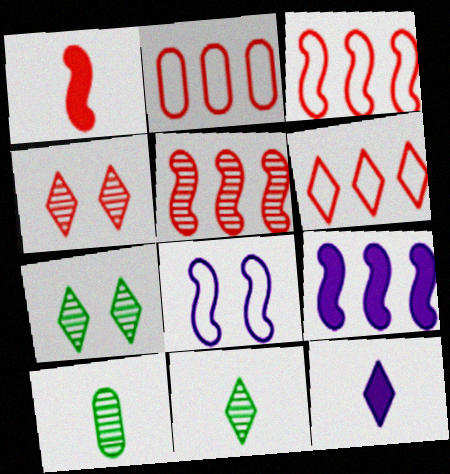[[1, 2, 4], 
[2, 3, 6], 
[6, 7, 12]]